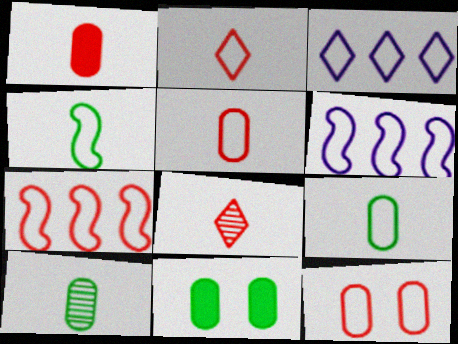[[2, 7, 12], 
[3, 4, 12], 
[6, 8, 11]]